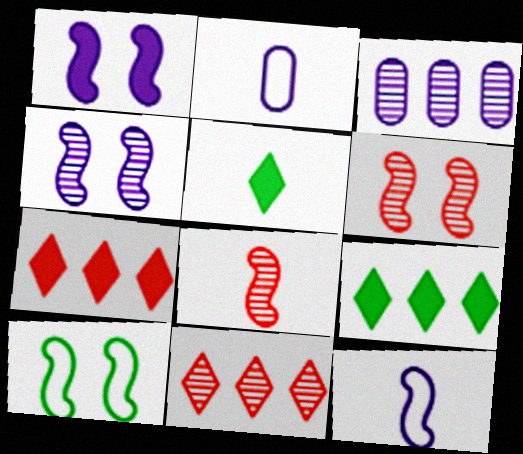[[1, 6, 10], 
[2, 5, 8], 
[2, 6, 9]]